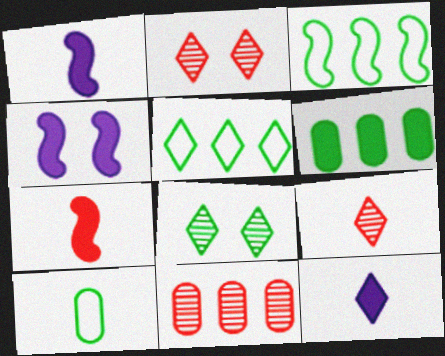[[1, 9, 10], 
[2, 5, 12]]